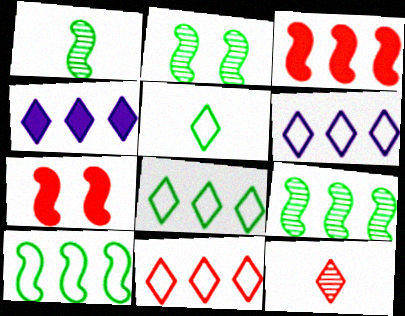[[1, 2, 9], 
[6, 8, 11]]